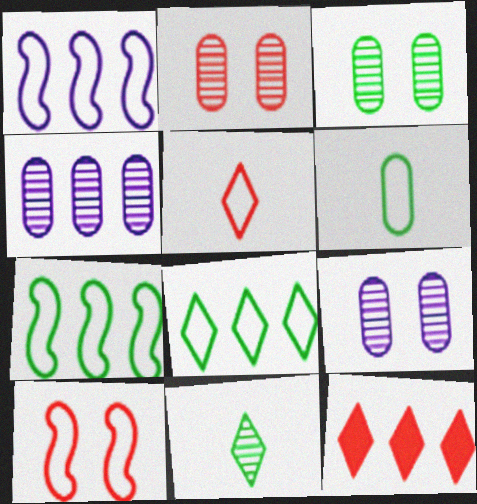[[2, 3, 9], 
[4, 7, 12]]